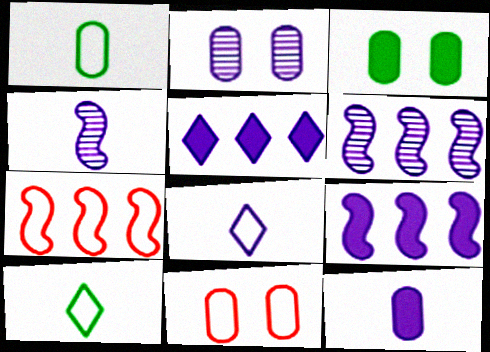[[2, 3, 11], 
[2, 8, 9], 
[4, 8, 12]]